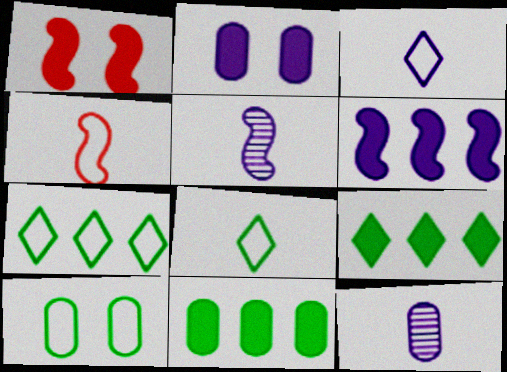[[1, 7, 12]]